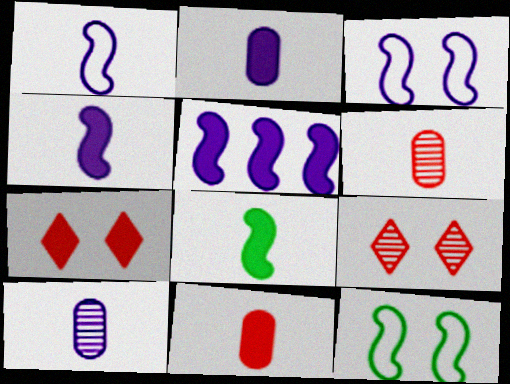[]